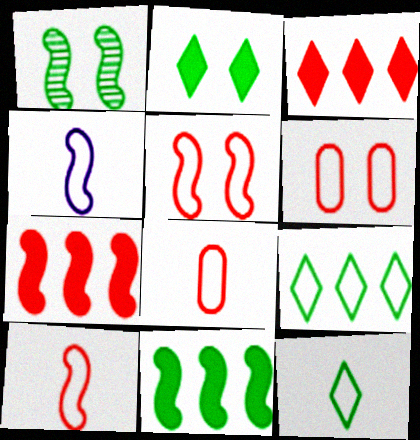[[1, 4, 7], 
[4, 6, 9], 
[4, 8, 12]]